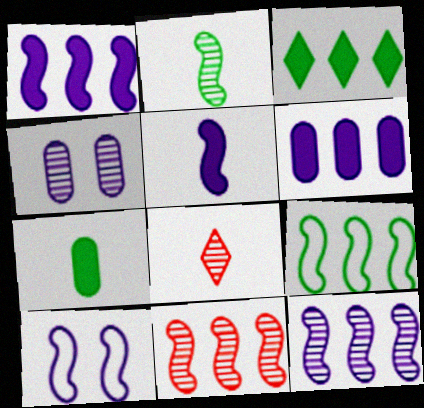[[1, 9, 11], 
[5, 10, 12]]